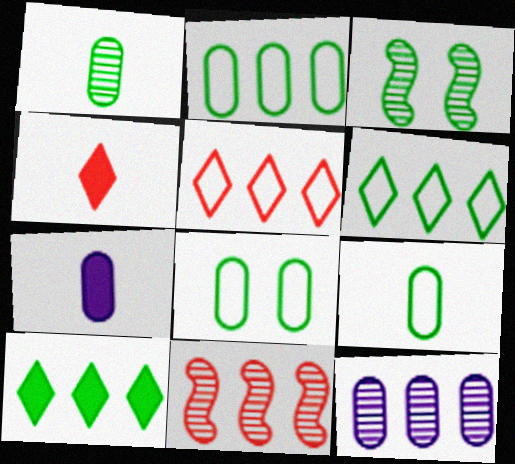[[2, 8, 9], 
[3, 5, 7], 
[3, 9, 10]]